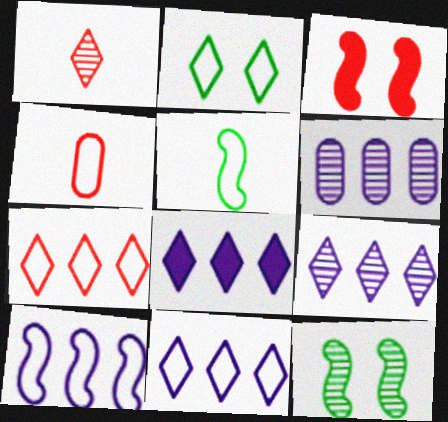[[1, 2, 8], 
[1, 6, 12], 
[2, 4, 10], 
[4, 8, 12], 
[6, 8, 10], 
[8, 9, 11]]